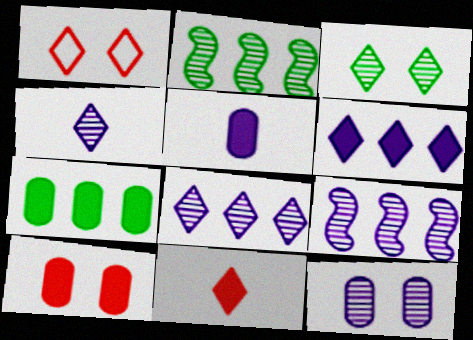[[1, 2, 5], 
[4, 9, 12], 
[5, 7, 10]]